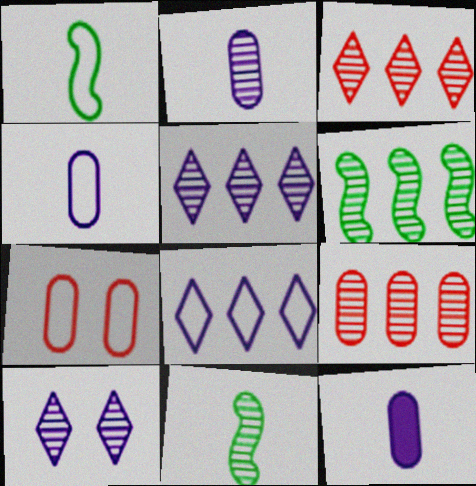[[1, 7, 8], 
[2, 4, 12], 
[5, 6, 9], 
[9, 10, 11]]